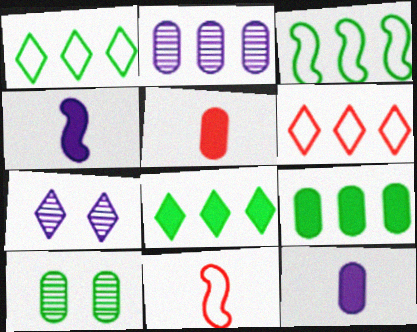[[3, 5, 7], 
[4, 6, 10], 
[7, 9, 11]]